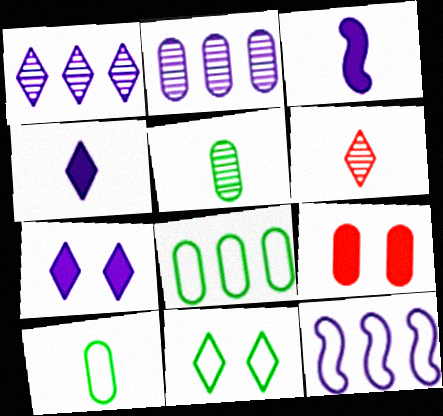[[2, 9, 10], 
[3, 6, 10]]